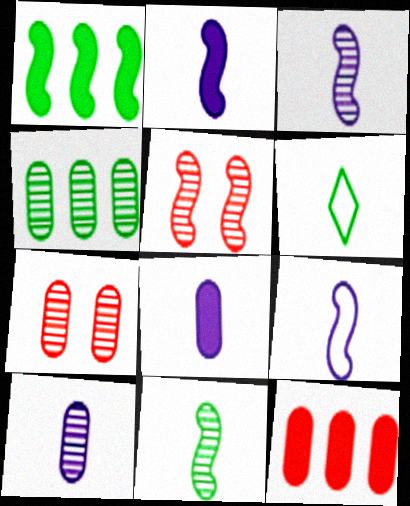[[1, 5, 9], 
[2, 3, 9], 
[4, 7, 10]]